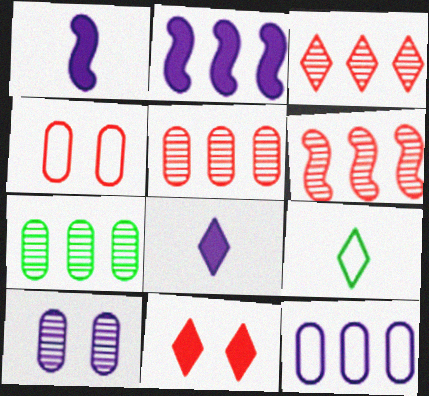[[3, 5, 6]]